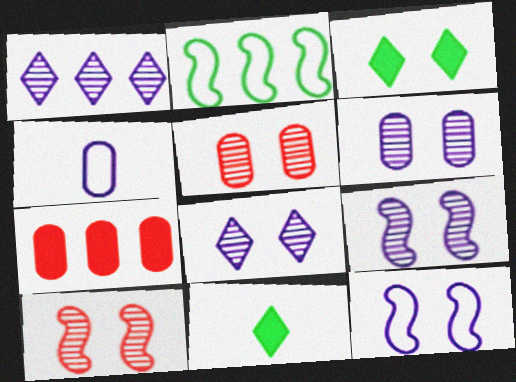[[1, 2, 7], 
[3, 5, 12], 
[6, 8, 9]]